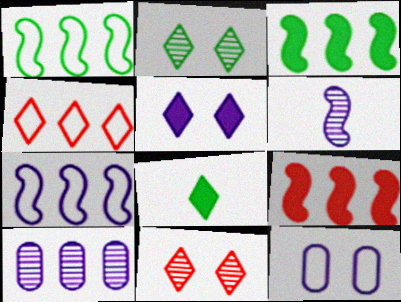[[3, 4, 10]]